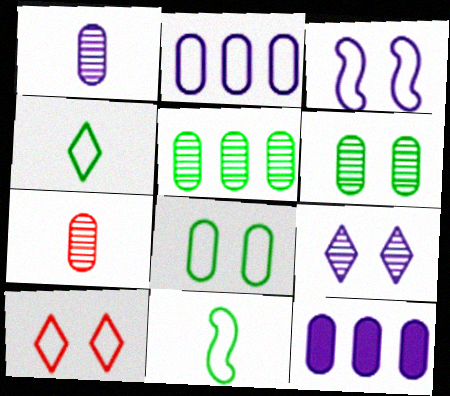[[2, 10, 11], 
[3, 8, 10], 
[7, 8, 12]]